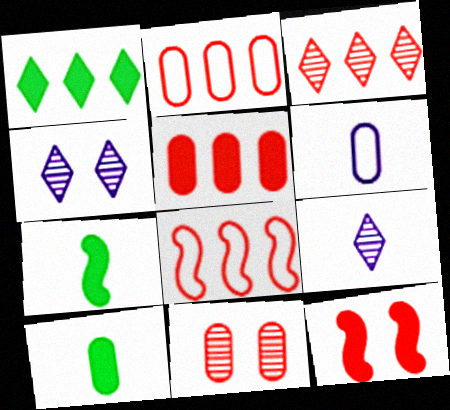[[2, 4, 7], 
[3, 5, 8], 
[4, 8, 10]]